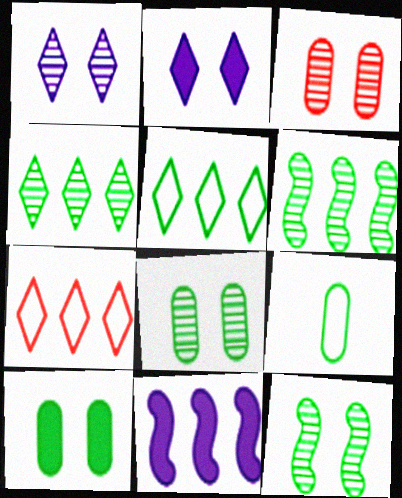[[1, 3, 12]]